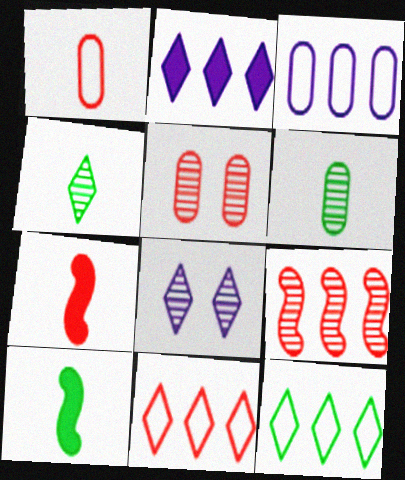[[5, 7, 11], 
[6, 8, 9]]